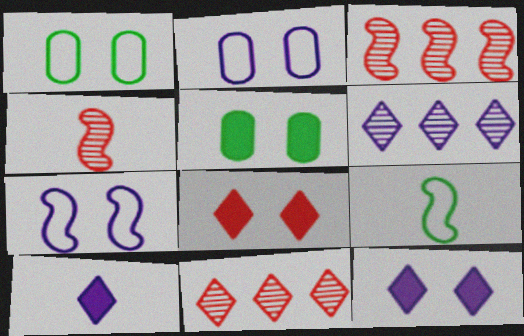[[1, 3, 10]]